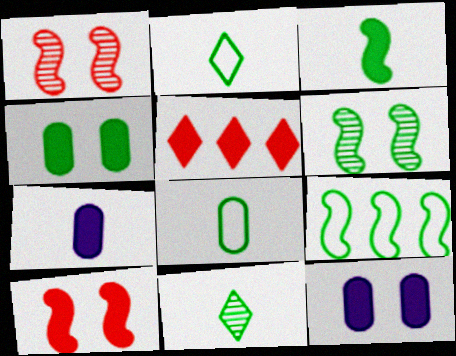[[3, 5, 12], 
[3, 6, 9], 
[3, 8, 11], 
[4, 9, 11]]